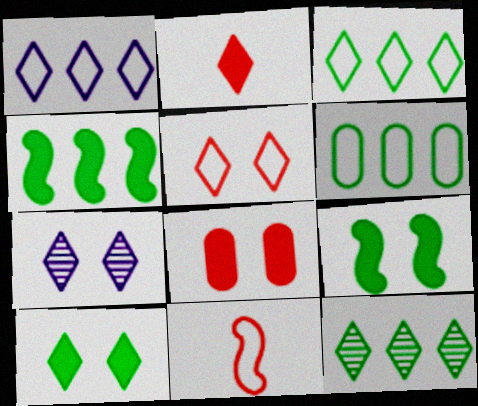[[2, 3, 7], 
[4, 6, 12], 
[5, 7, 10]]